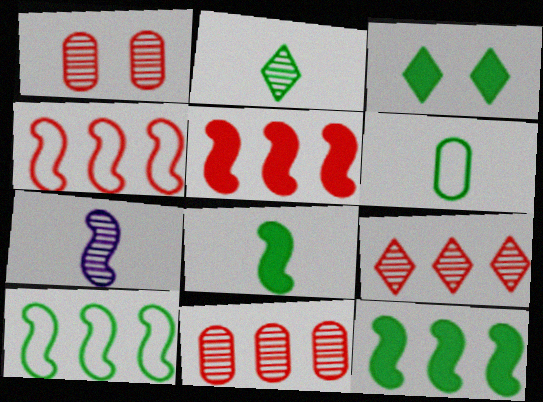[[2, 6, 8]]